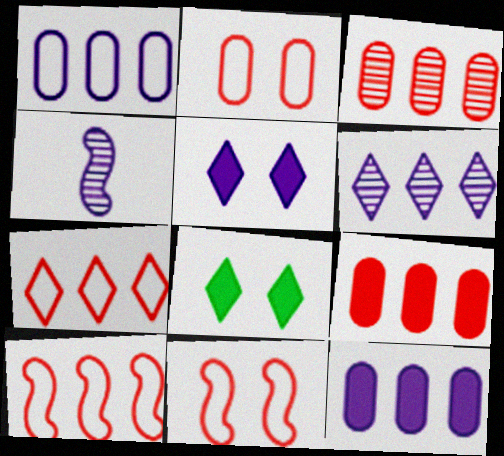[[1, 4, 5]]